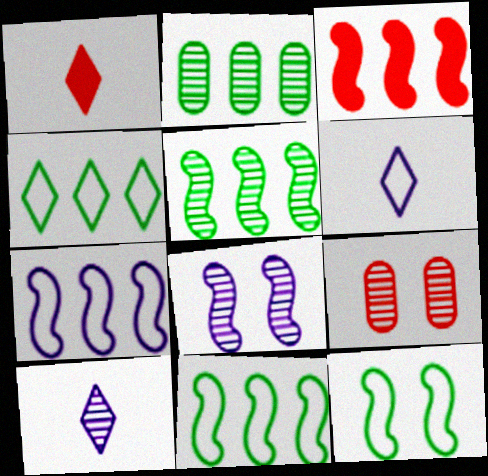[[3, 5, 7], 
[5, 9, 10]]